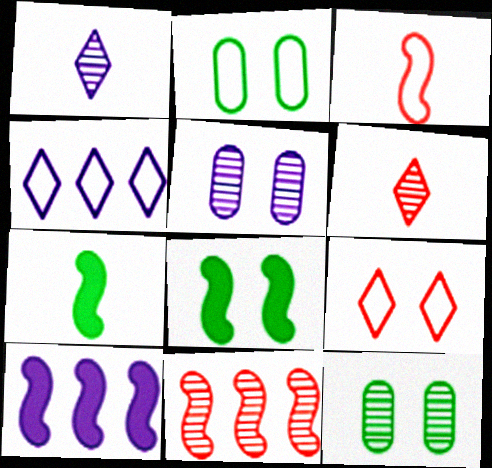[[1, 11, 12], 
[2, 3, 4], 
[2, 6, 10], 
[5, 8, 9]]